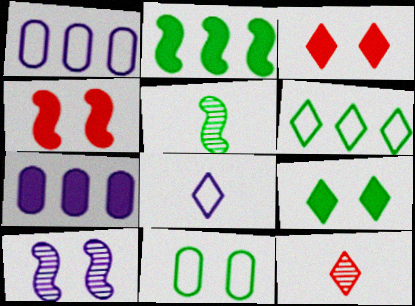[[1, 3, 5], 
[3, 10, 11], 
[7, 8, 10]]